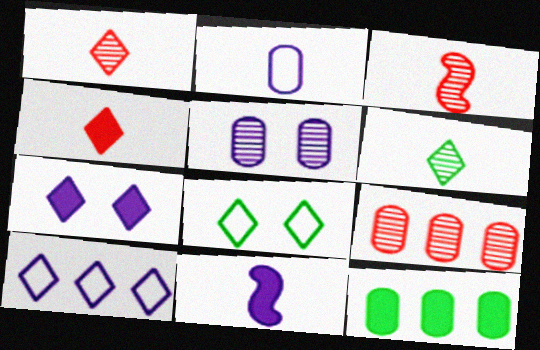[[5, 10, 11], 
[8, 9, 11]]